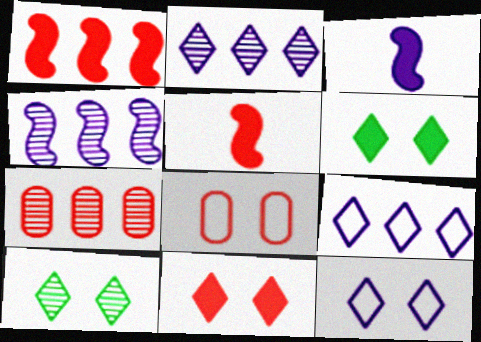[[10, 11, 12]]